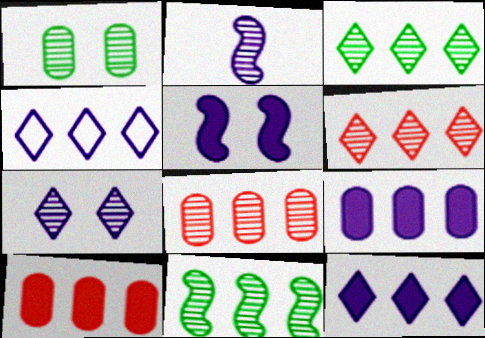[[1, 2, 6], 
[4, 10, 11]]